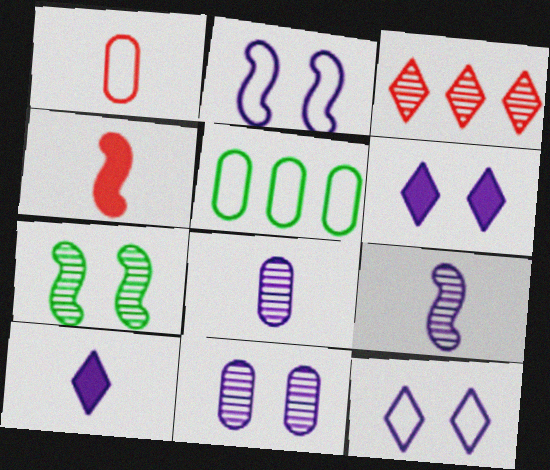[[2, 6, 11], 
[3, 7, 8]]